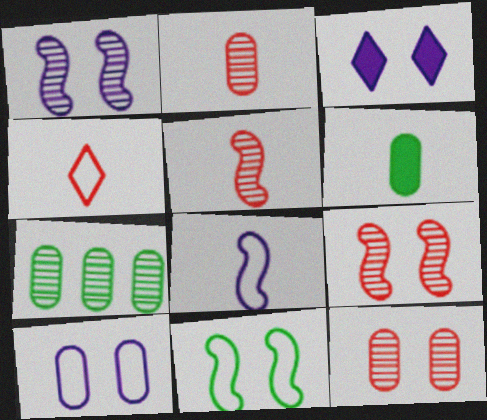[[1, 3, 10], 
[3, 11, 12]]